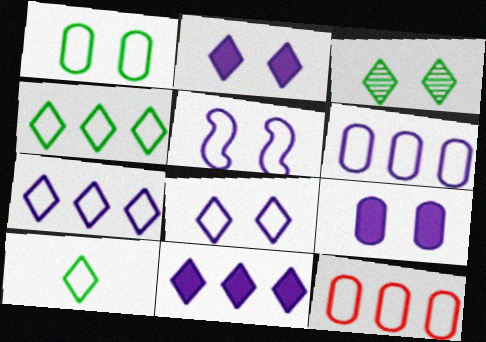[[5, 10, 12]]